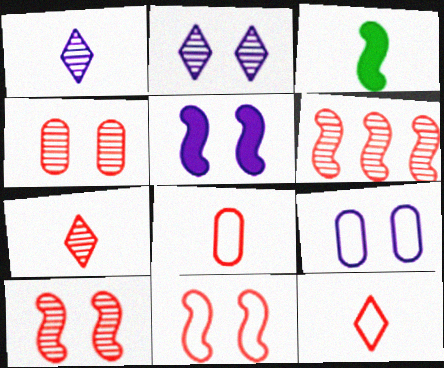[[1, 3, 8], 
[2, 5, 9], 
[4, 6, 7]]